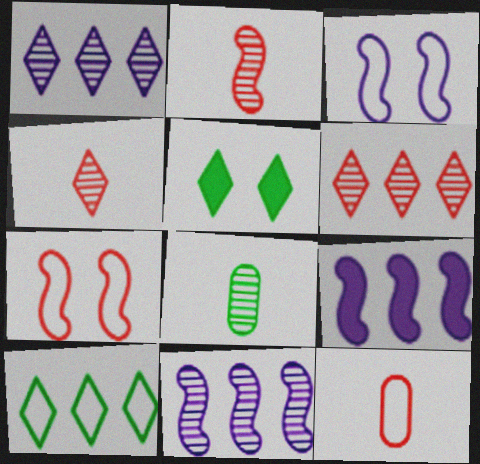[[3, 10, 12], 
[5, 11, 12]]